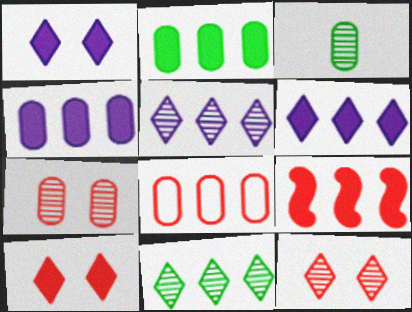[[2, 6, 9]]